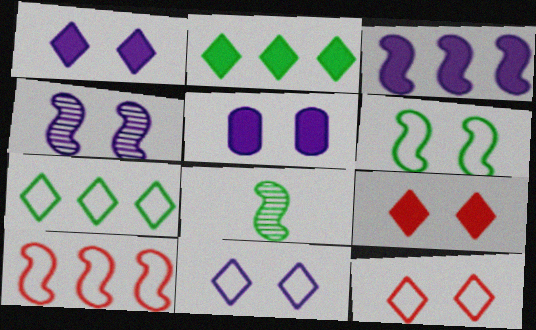[[4, 5, 11]]